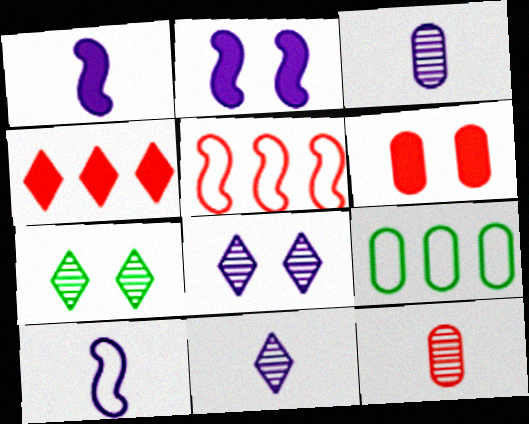[[3, 6, 9]]